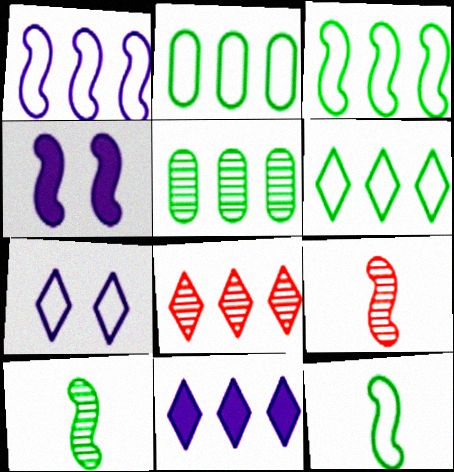[[2, 3, 6], 
[3, 4, 9], 
[6, 8, 11]]